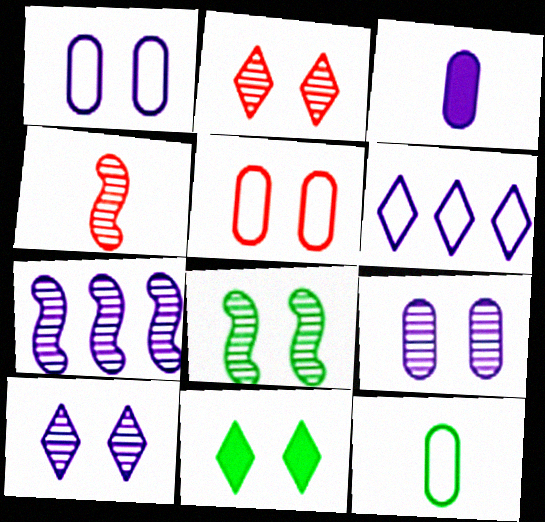[[2, 8, 9], 
[4, 7, 8]]